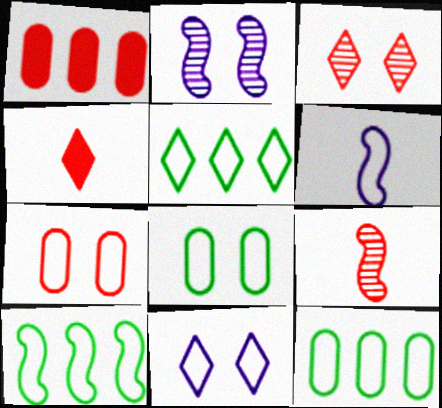[[2, 4, 12], 
[5, 6, 7], 
[5, 10, 12]]